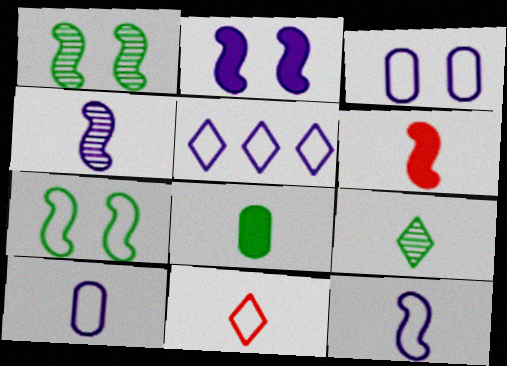[[3, 5, 12], 
[4, 8, 11], 
[6, 9, 10]]